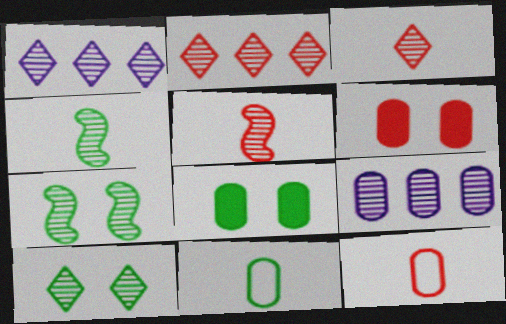[[1, 3, 10], 
[3, 7, 9], 
[5, 9, 10], 
[6, 9, 11], 
[8, 9, 12]]